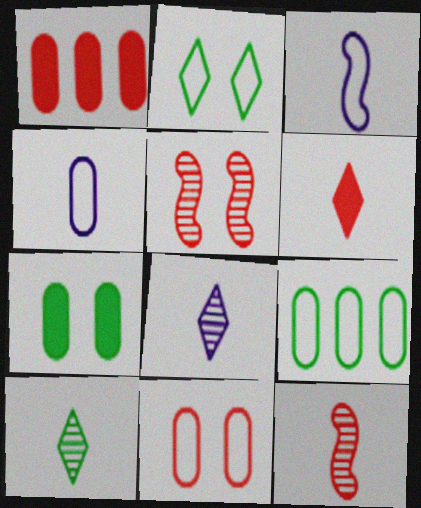[[4, 9, 11]]